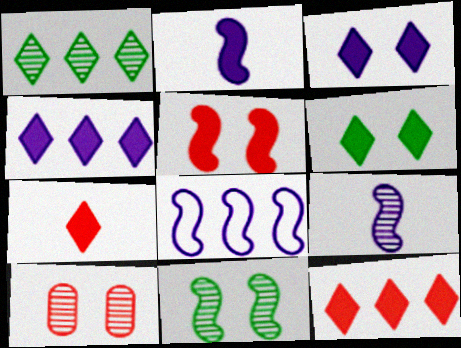[[1, 9, 10], 
[4, 6, 7]]